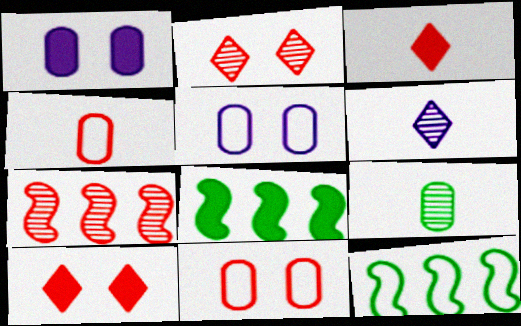[[1, 3, 8], 
[3, 7, 11], 
[4, 7, 10], 
[6, 8, 11]]